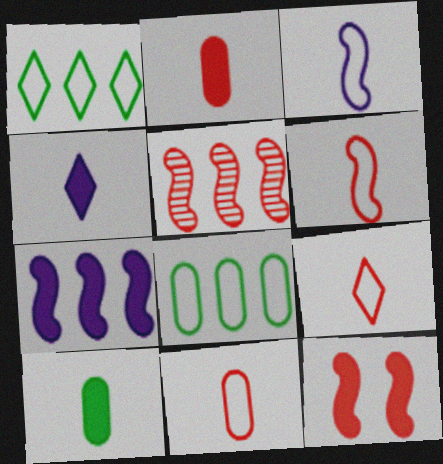[[5, 6, 12], 
[6, 9, 11]]